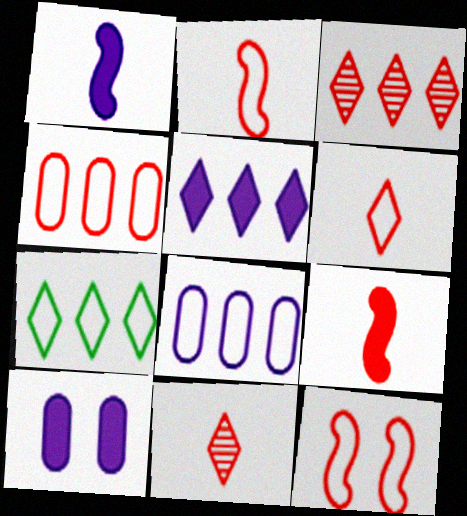[[1, 5, 10], 
[3, 5, 7], 
[4, 6, 12]]